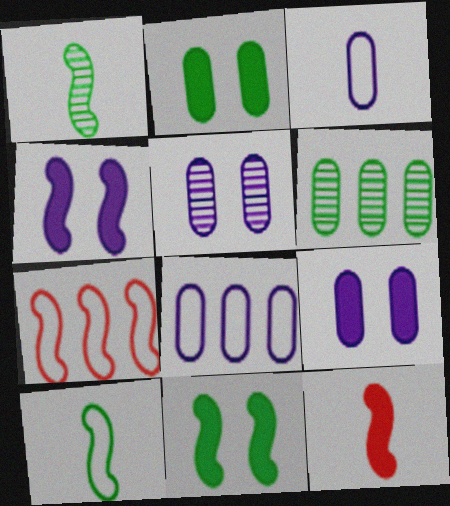[[1, 4, 7]]